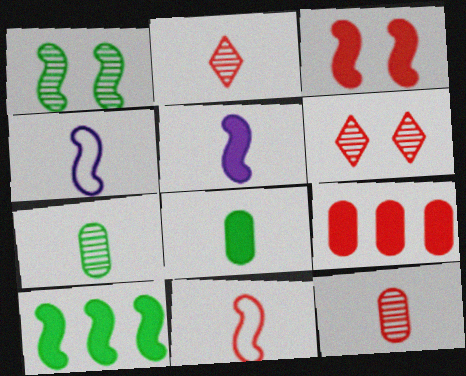[[2, 4, 8], 
[3, 5, 10], 
[6, 9, 11]]